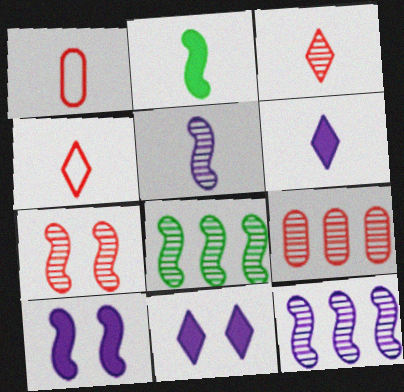[[1, 8, 11], 
[3, 7, 9], 
[5, 7, 8]]